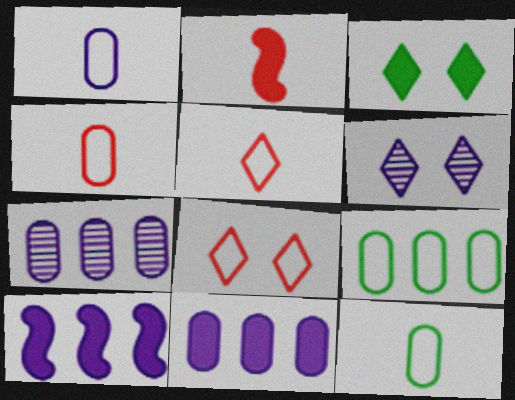[[1, 4, 12], 
[1, 6, 10], 
[2, 3, 11], 
[2, 6, 9], 
[3, 6, 8]]